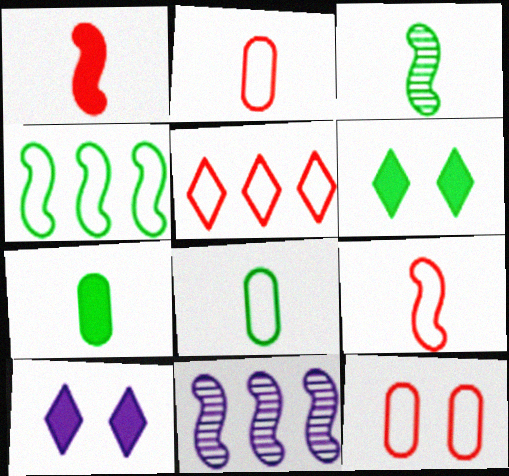[[2, 6, 11], 
[5, 9, 12]]